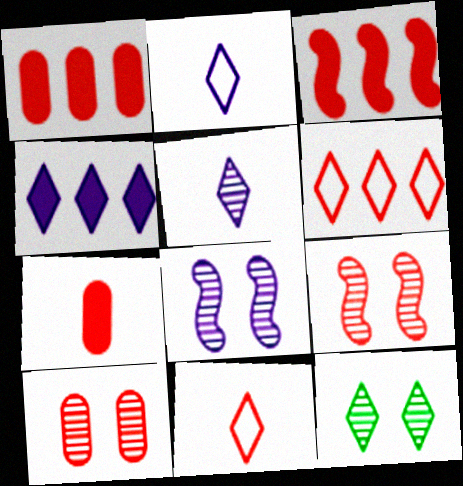[[1, 9, 11], 
[3, 10, 11], 
[4, 11, 12], 
[6, 7, 9], 
[8, 10, 12]]